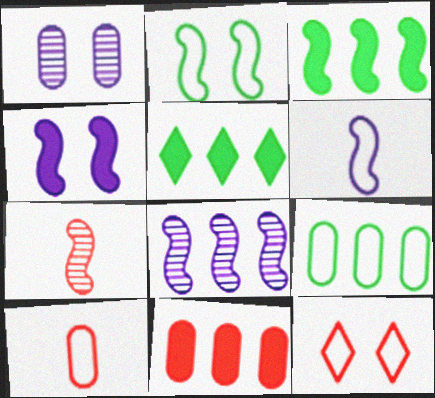[[4, 6, 8], 
[6, 9, 12], 
[7, 11, 12]]